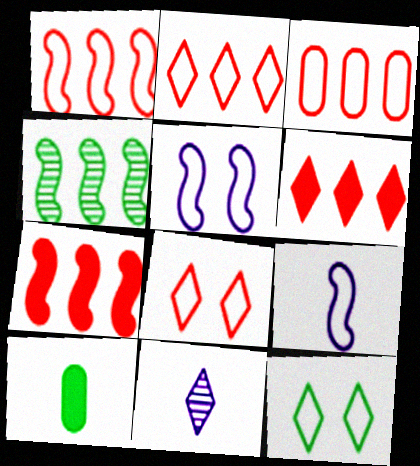[[1, 2, 3], 
[3, 9, 12], 
[4, 10, 12], 
[6, 11, 12]]